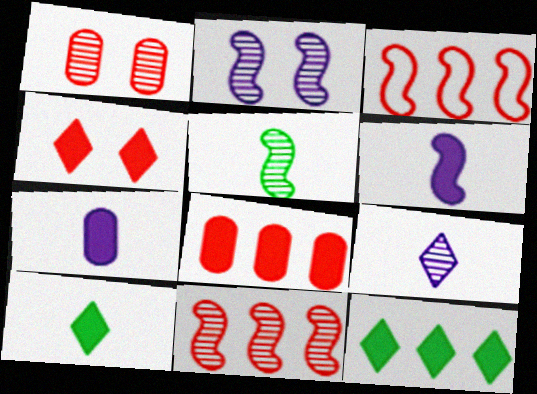[[2, 5, 11]]